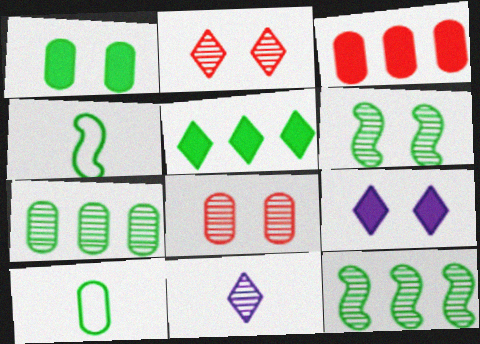[[1, 7, 10], 
[5, 6, 10], 
[8, 11, 12]]